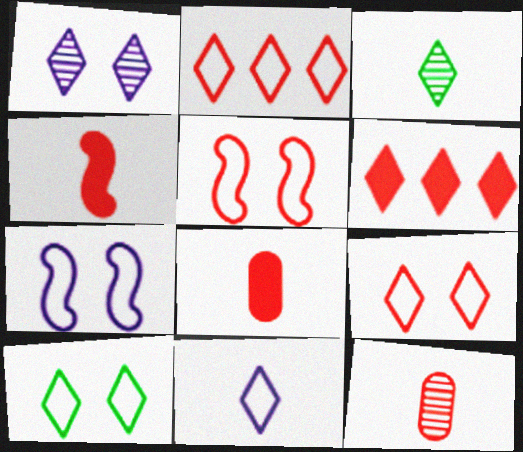[[2, 10, 11], 
[5, 6, 12]]